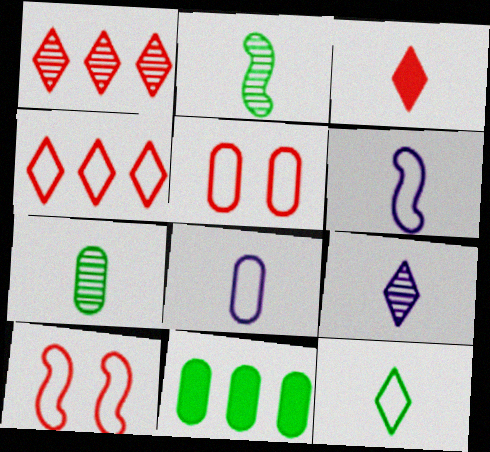[[2, 3, 8], 
[3, 6, 7], 
[3, 9, 12], 
[9, 10, 11]]